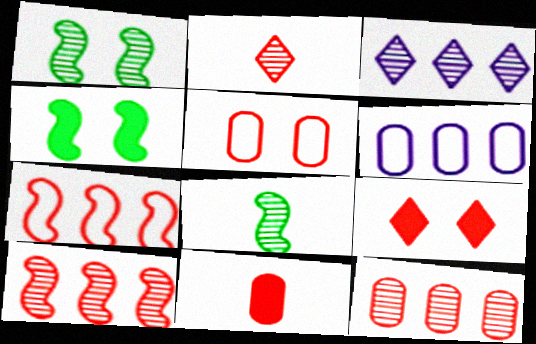[[2, 4, 6], 
[5, 11, 12], 
[6, 8, 9]]